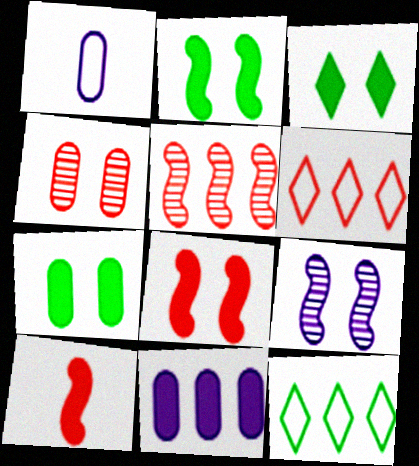[[1, 3, 5], 
[2, 3, 7], 
[3, 10, 11], 
[4, 6, 10], 
[5, 11, 12]]